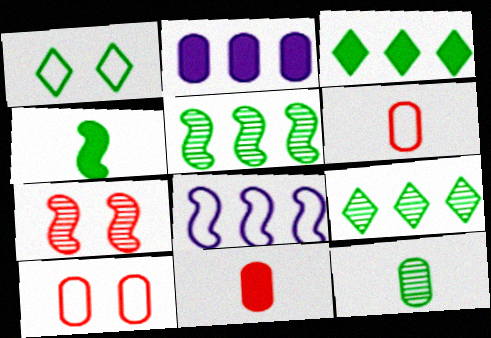[[1, 6, 8], 
[2, 10, 12], 
[4, 7, 8]]